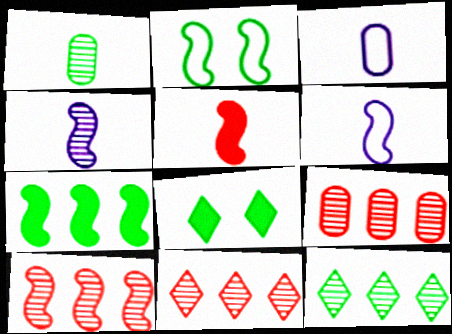[[3, 8, 10], 
[6, 8, 9], 
[9, 10, 11]]